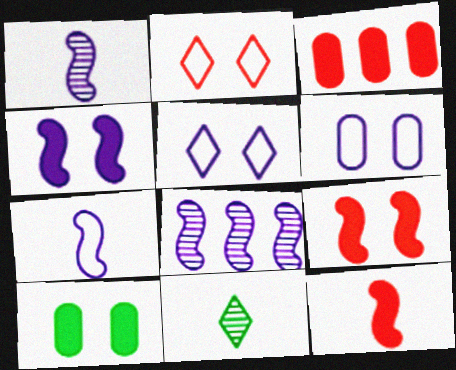[[4, 7, 8]]